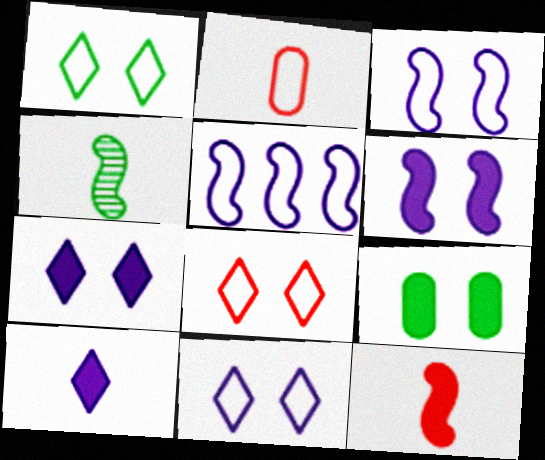[[1, 2, 5], 
[1, 8, 11], 
[2, 4, 10]]